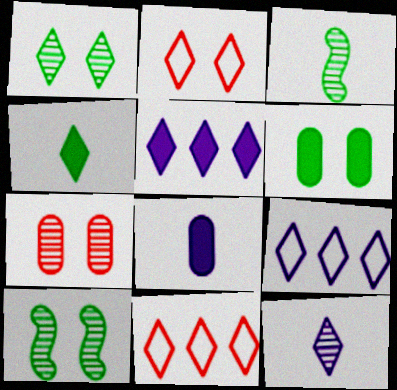[[8, 10, 11]]